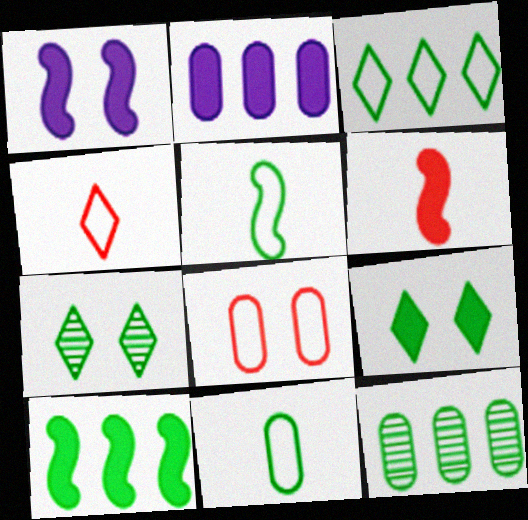[[1, 4, 12], 
[1, 6, 10], 
[1, 7, 8], 
[2, 6, 9], 
[3, 10, 12], 
[5, 9, 12], 
[7, 10, 11]]